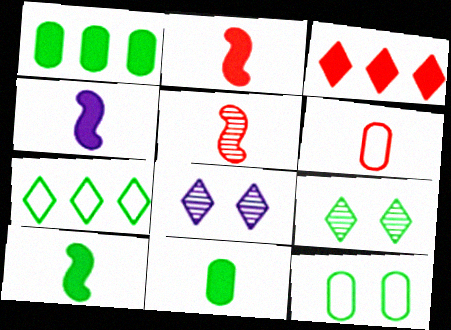[[2, 4, 10]]